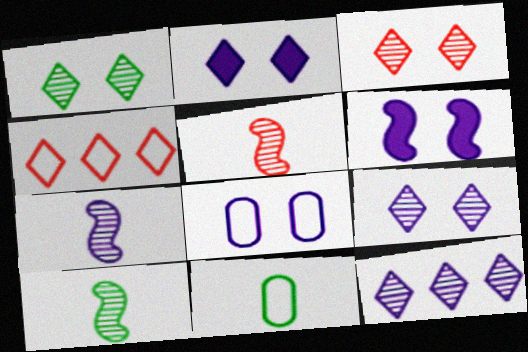[[1, 3, 9], 
[5, 7, 10], 
[6, 8, 9]]